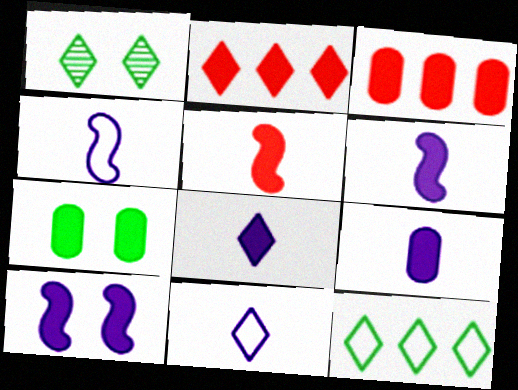[[1, 2, 11], 
[1, 3, 4], 
[2, 6, 7], 
[3, 7, 9], 
[6, 8, 9]]